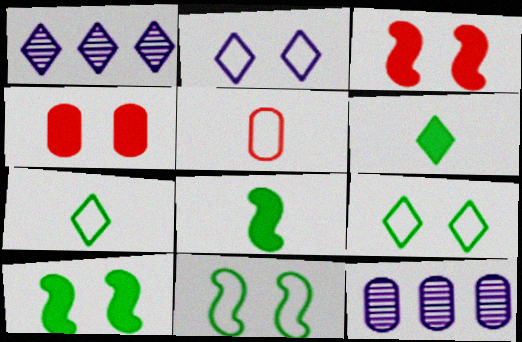[[1, 5, 10], 
[3, 7, 12]]